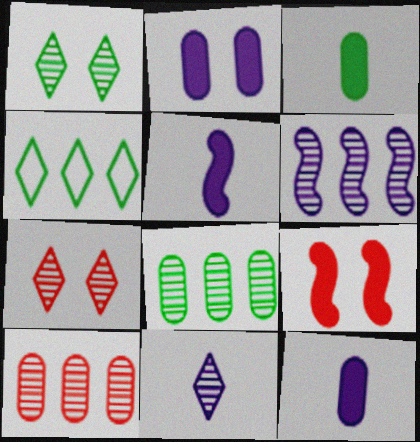[]